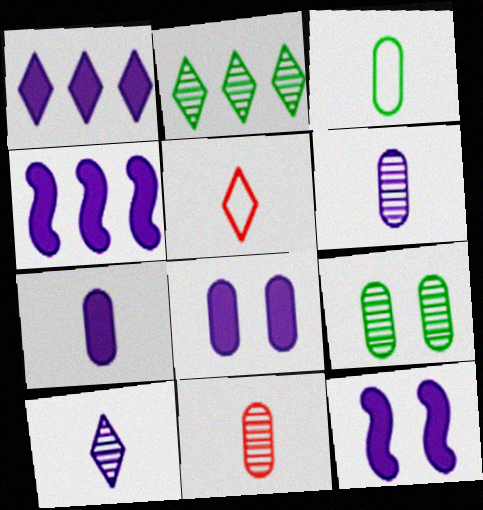[[1, 7, 12], 
[3, 7, 11], 
[4, 5, 9]]